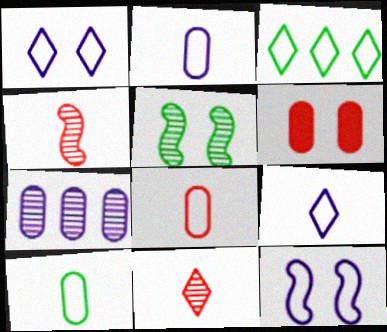[[1, 5, 6], 
[2, 8, 10], 
[3, 8, 12], 
[5, 7, 11], 
[6, 7, 10]]